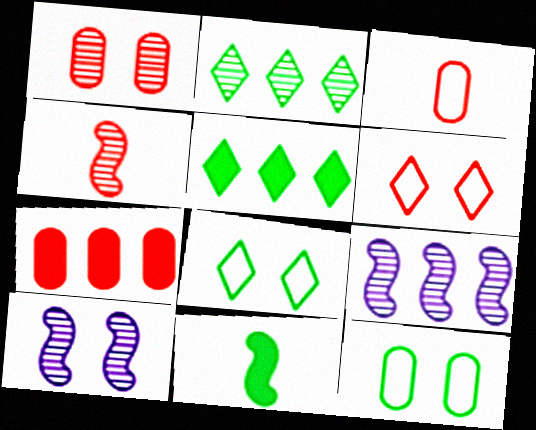[[1, 3, 7], 
[2, 11, 12], 
[3, 5, 10], 
[4, 6, 7]]